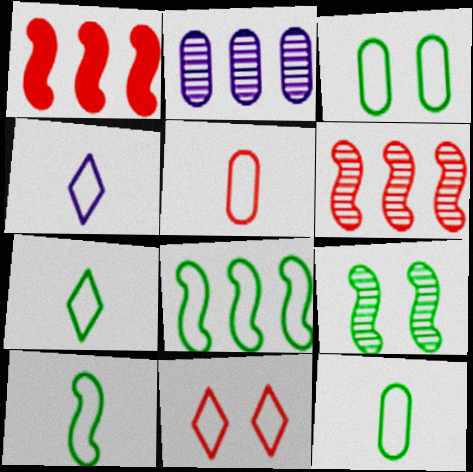[[3, 7, 8], 
[4, 5, 10], 
[7, 10, 12]]